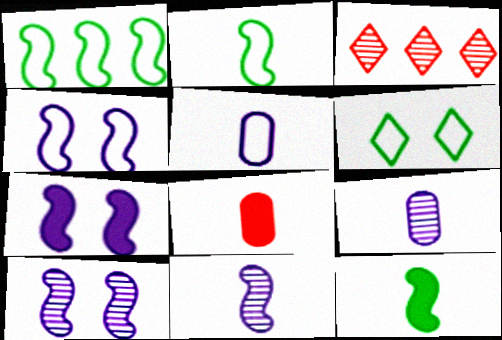[[4, 7, 10]]